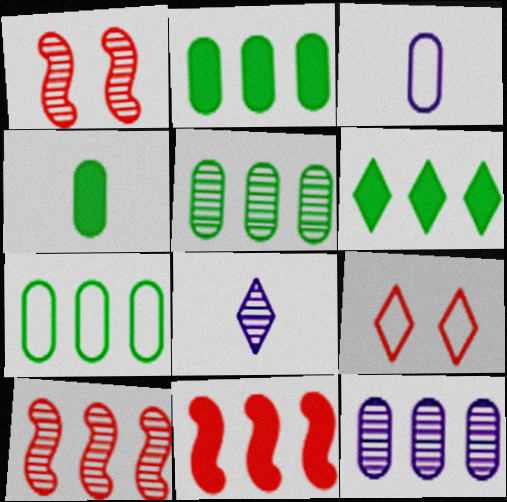[[1, 3, 6], 
[1, 5, 8], 
[2, 5, 7], 
[6, 8, 9]]